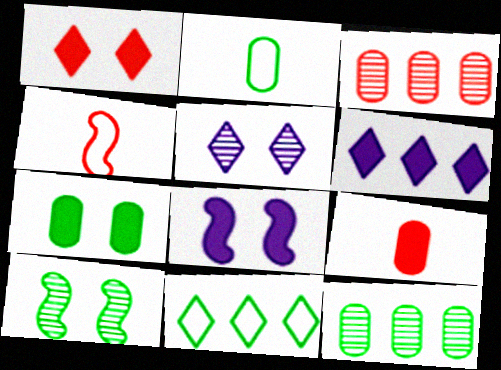[[1, 3, 4], 
[1, 7, 8], 
[2, 7, 12]]